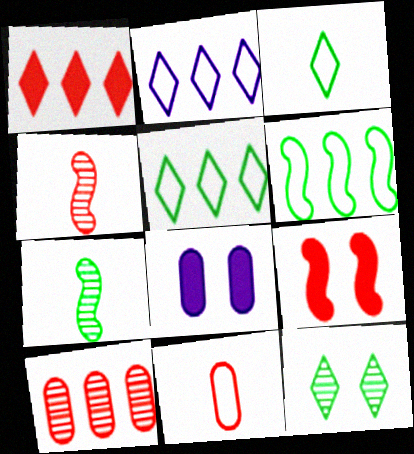[[4, 5, 8]]